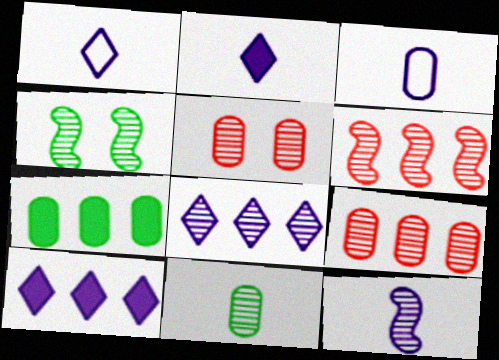[[2, 3, 12], 
[3, 5, 7], 
[4, 6, 12]]